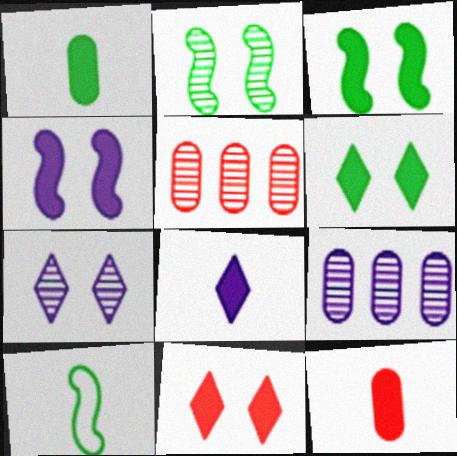[[9, 10, 11]]